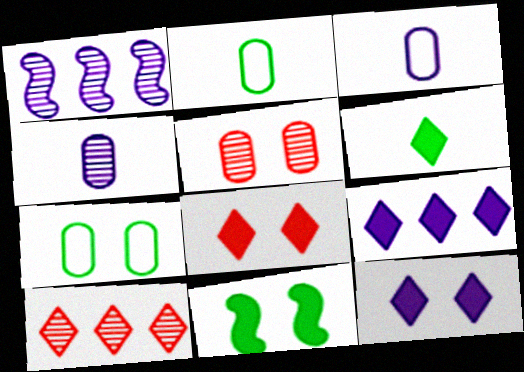[[1, 2, 8], 
[1, 3, 12], 
[3, 10, 11], 
[6, 8, 9]]